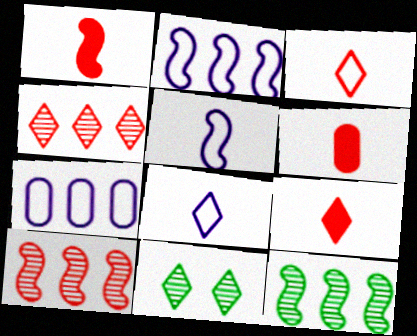[[1, 6, 9], 
[1, 7, 11], 
[2, 6, 11]]